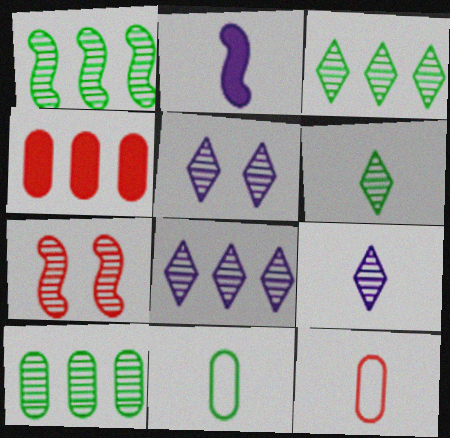[[1, 3, 10], 
[2, 6, 12], 
[5, 8, 9], 
[7, 9, 10]]